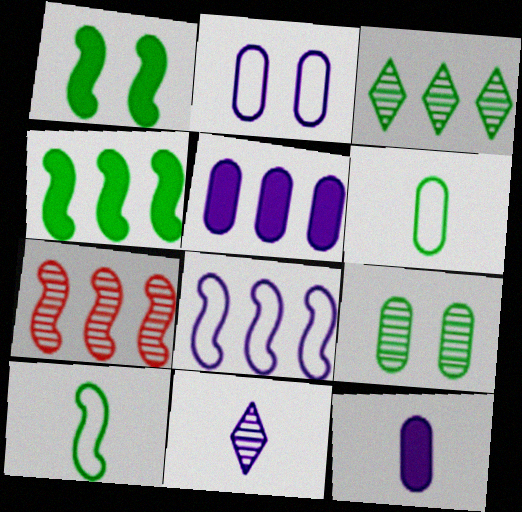[[1, 3, 6], 
[4, 7, 8], 
[7, 9, 11]]